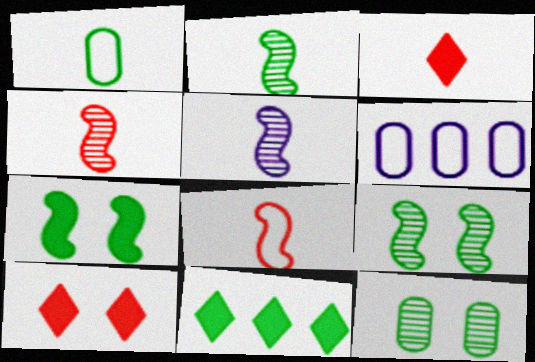[[1, 3, 5], 
[1, 9, 11], 
[2, 4, 5], 
[2, 6, 10], 
[3, 6, 9]]